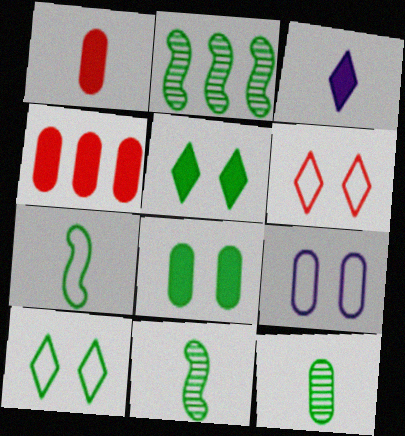[[4, 9, 12]]